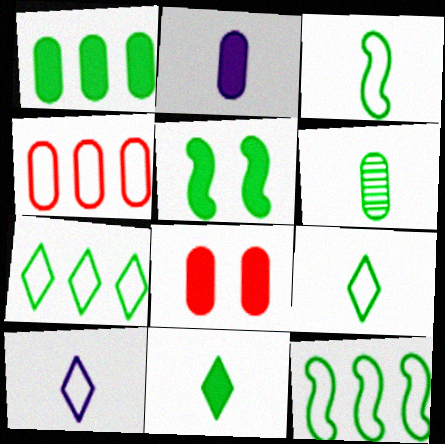[[1, 2, 8], 
[1, 5, 11], 
[3, 6, 11], 
[5, 6, 7]]